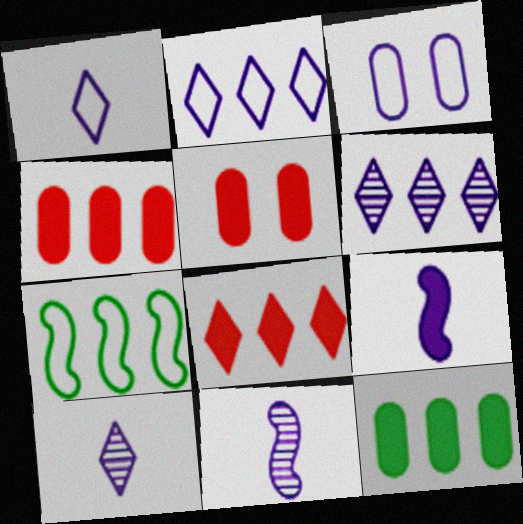[[3, 6, 9], 
[4, 6, 7], 
[5, 7, 10]]